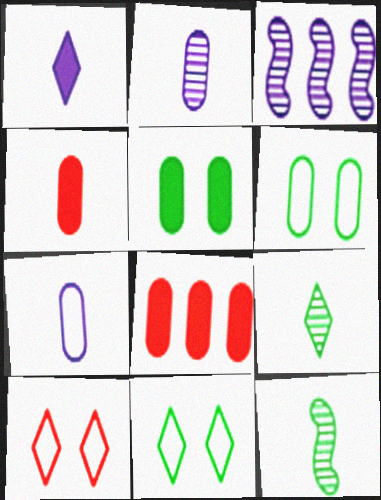[[2, 6, 8], 
[3, 4, 11]]